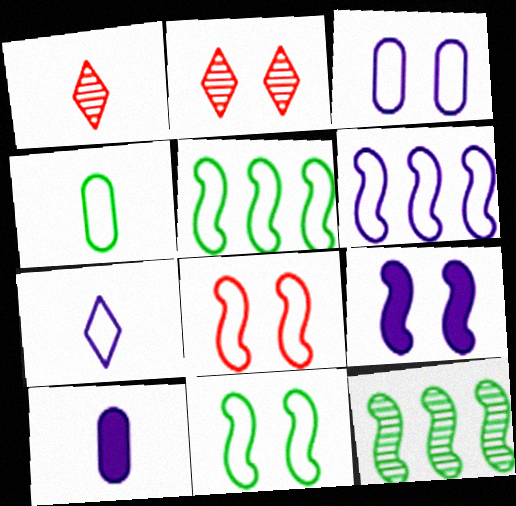[[2, 5, 10], 
[3, 6, 7]]